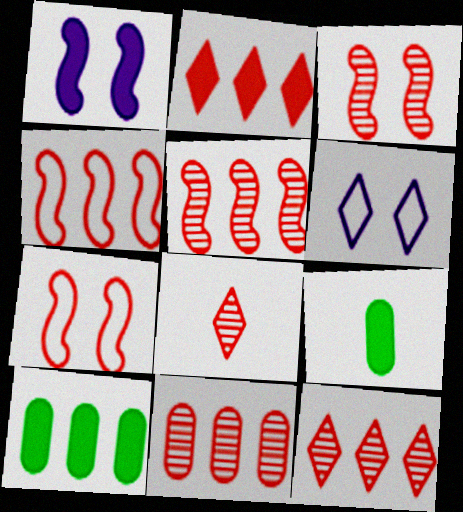[[1, 2, 9], 
[2, 4, 11], 
[3, 8, 11], 
[5, 6, 9], 
[5, 11, 12]]